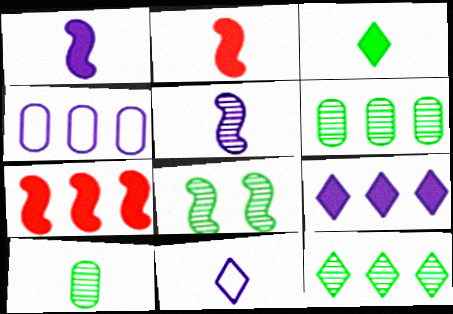[[2, 10, 11], 
[4, 7, 12], 
[8, 10, 12]]